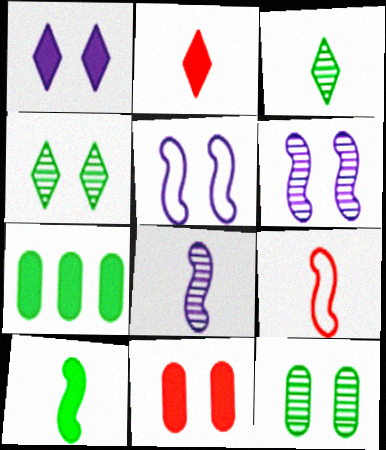[[4, 5, 11], 
[8, 9, 10]]